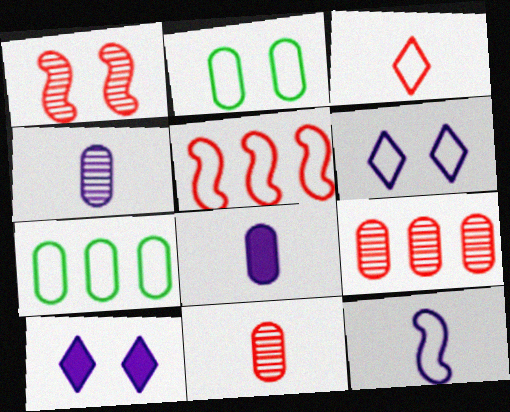[[1, 2, 10], 
[2, 8, 9]]